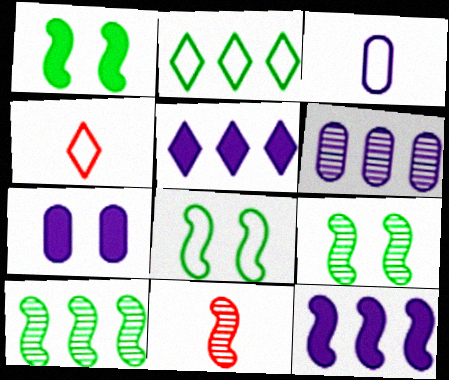[[1, 4, 6], 
[1, 8, 9], 
[2, 7, 11], 
[3, 6, 7], 
[4, 7, 10], 
[8, 11, 12]]